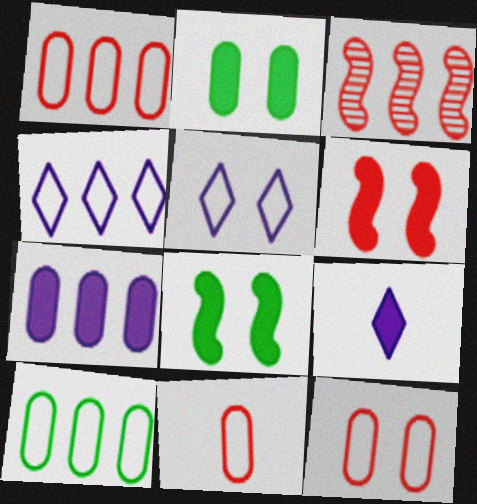[[1, 11, 12]]